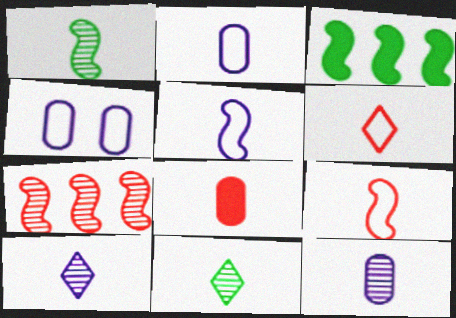[[5, 8, 11]]